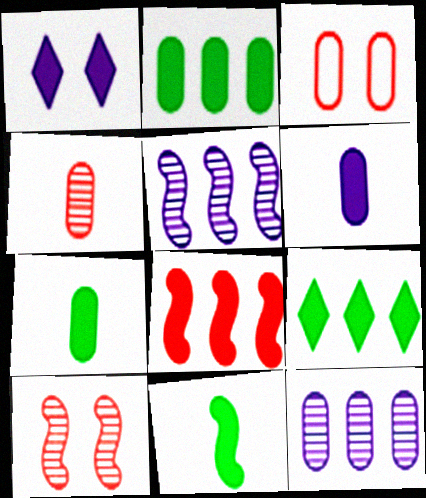[[1, 7, 8], 
[3, 7, 12]]